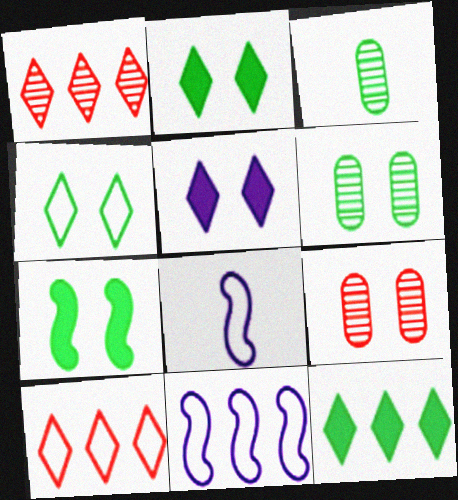[[4, 6, 7], 
[8, 9, 12]]